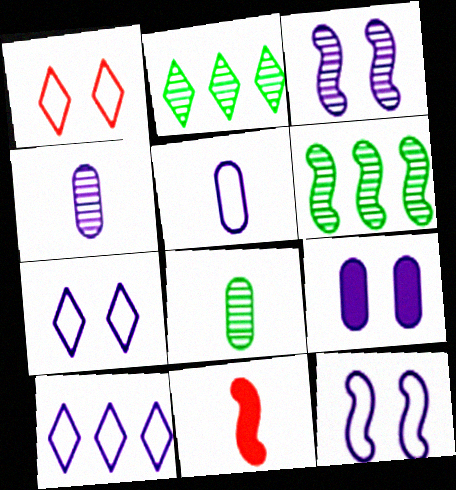[[3, 7, 9], 
[5, 10, 12], 
[6, 11, 12]]